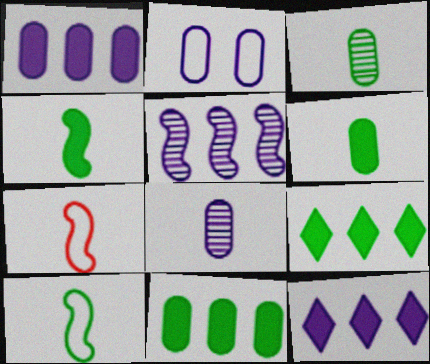[[1, 2, 8]]